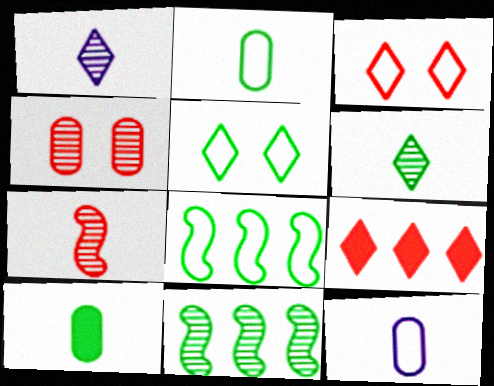[[1, 4, 11], 
[1, 5, 9], 
[2, 5, 8], 
[3, 8, 12], 
[5, 10, 11]]